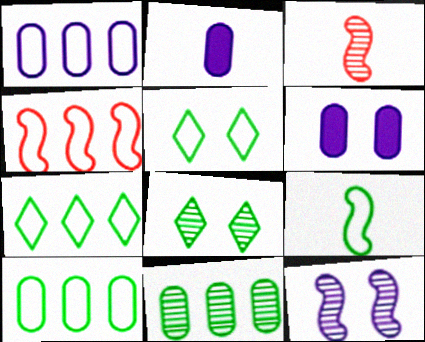[[1, 4, 7], 
[2, 4, 8], 
[3, 6, 7], 
[5, 9, 10]]